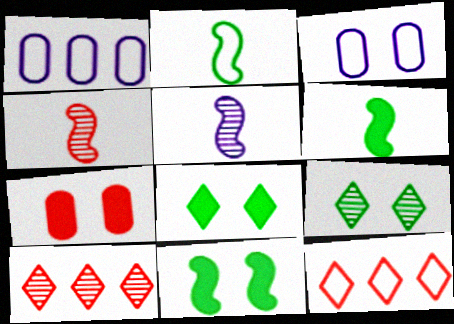[[1, 4, 8], 
[2, 3, 12], 
[3, 6, 10], 
[4, 7, 12]]